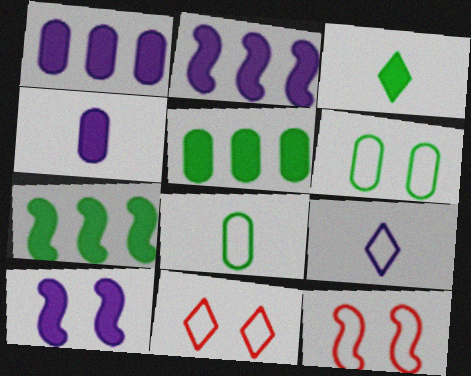[]